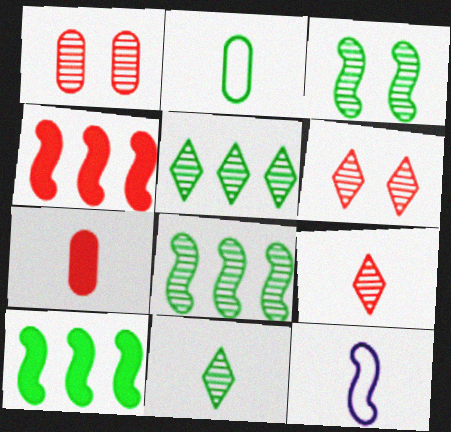[[3, 4, 12], 
[7, 11, 12]]